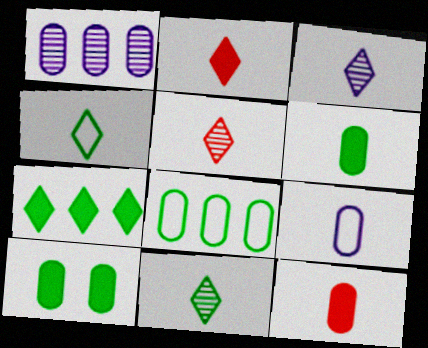[[2, 3, 4], 
[3, 5, 11]]